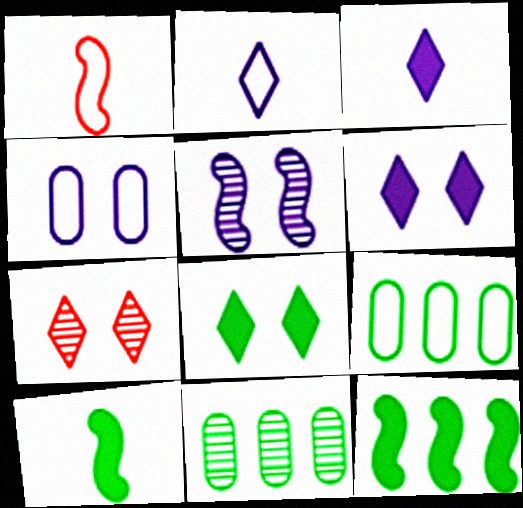[[1, 5, 12], 
[1, 6, 11], 
[4, 5, 6]]